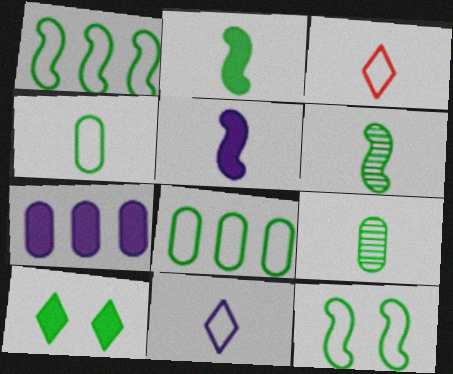[[1, 9, 10], 
[3, 5, 9], 
[6, 8, 10]]